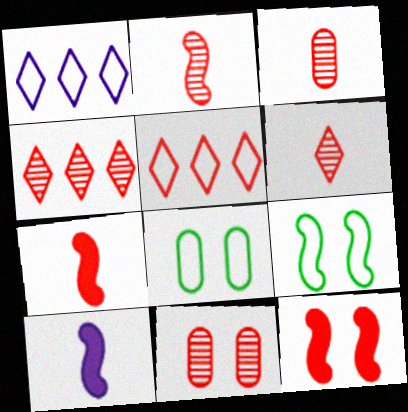[[2, 3, 6], 
[2, 4, 11], 
[3, 5, 12], 
[4, 8, 10], 
[5, 7, 11]]